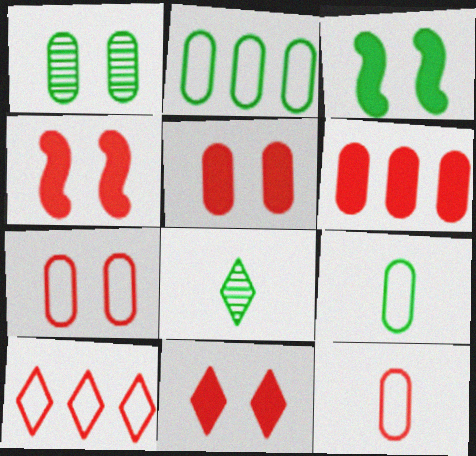[[2, 3, 8], 
[4, 5, 11]]